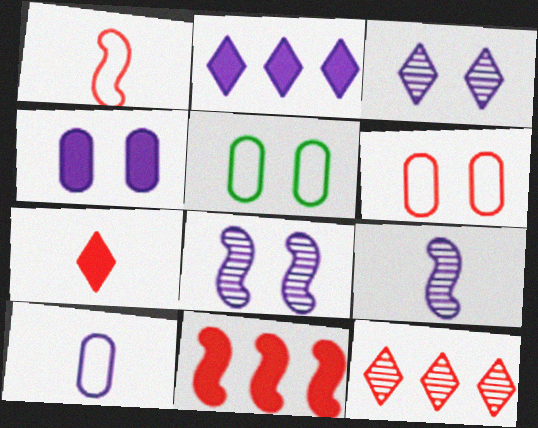[[2, 8, 10]]